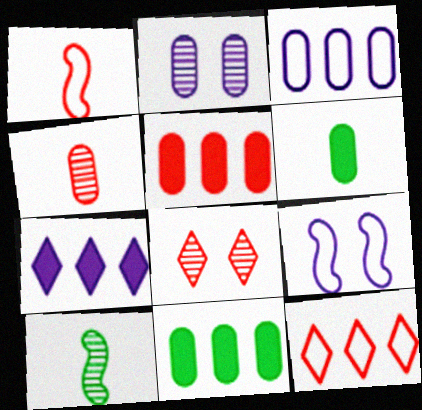[[1, 5, 8]]